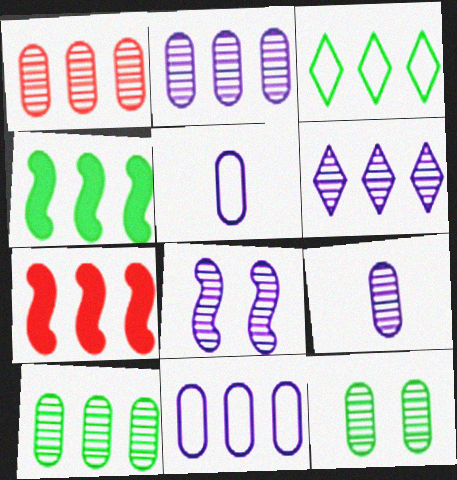[[1, 2, 10], 
[1, 9, 12], 
[2, 3, 7], 
[3, 4, 10], 
[6, 8, 9]]